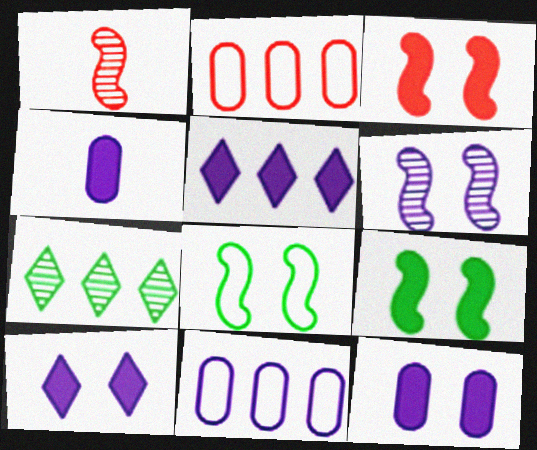[[3, 6, 8]]